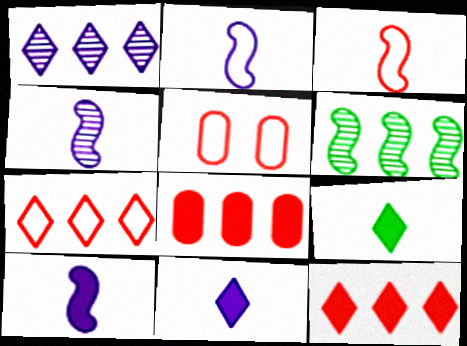[[2, 4, 10], 
[3, 5, 7], 
[5, 6, 11]]